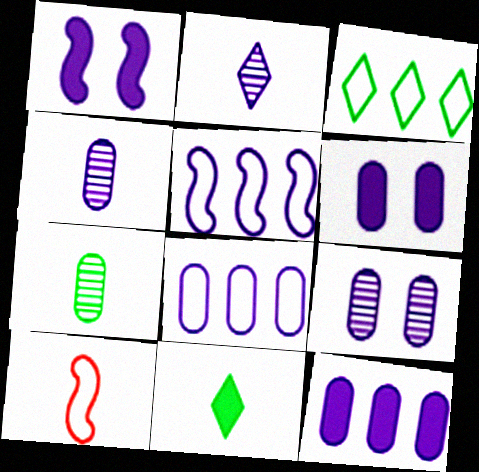[[1, 2, 8], 
[2, 5, 6], 
[4, 6, 8], 
[4, 10, 11]]